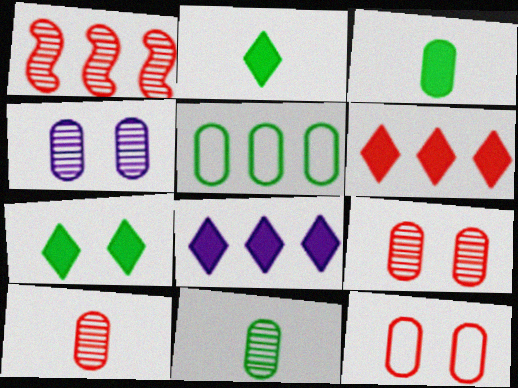[[1, 5, 8]]